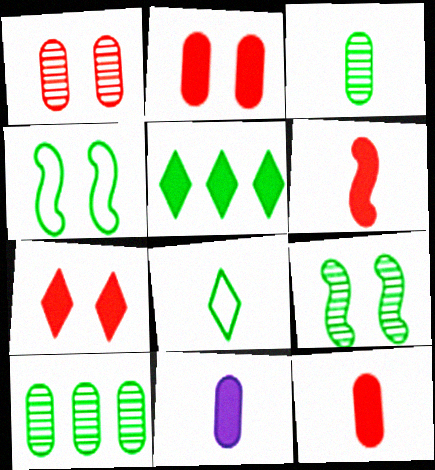[[3, 4, 5]]